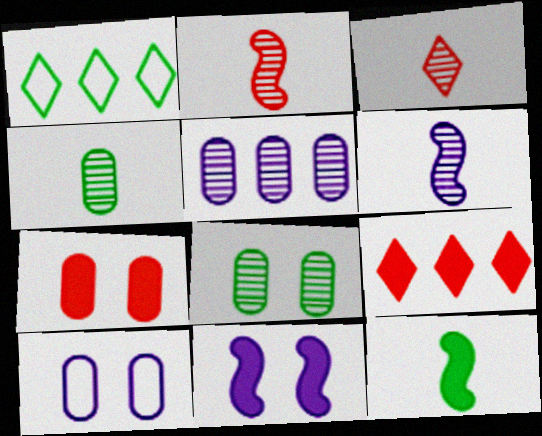[[1, 6, 7], 
[1, 8, 12], 
[3, 4, 6], 
[7, 8, 10]]